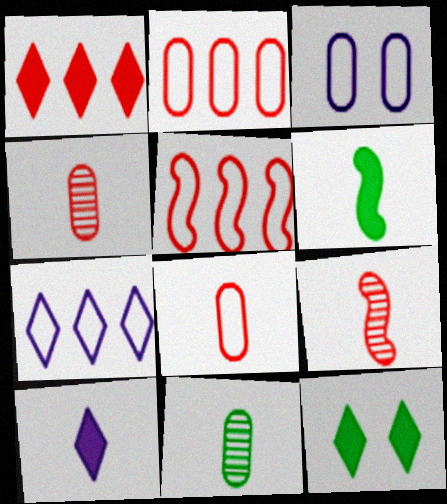[[1, 10, 12]]